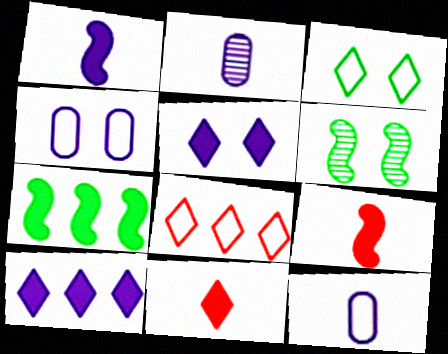[]